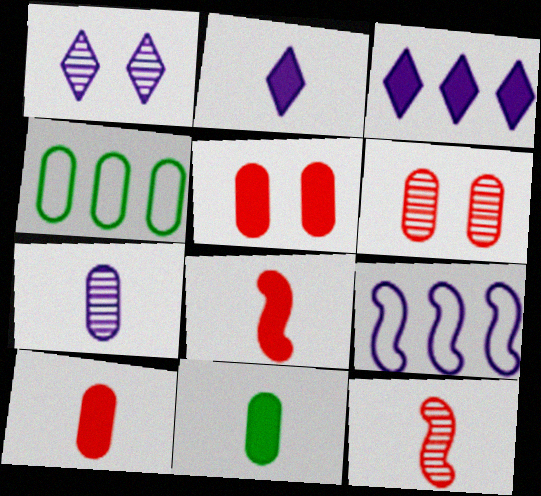[[1, 4, 8], 
[2, 8, 11], 
[4, 5, 7]]